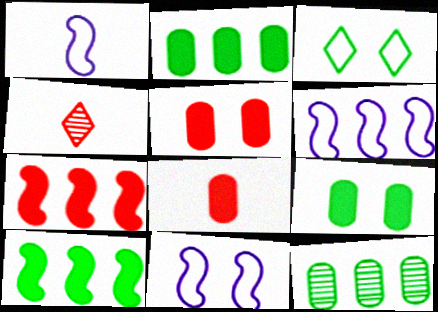[[1, 6, 11], 
[2, 4, 11], 
[4, 6, 9]]